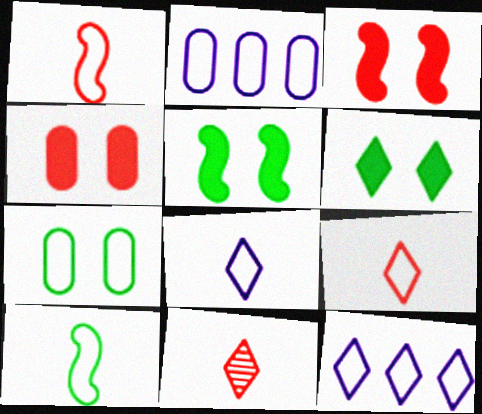[[1, 7, 12], 
[2, 5, 11], 
[6, 11, 12]]